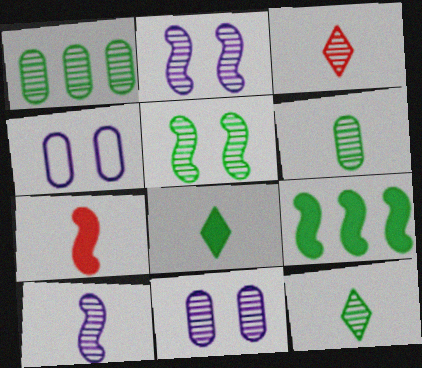[[1, 2, 3], 
[1, 5, 12], 
[3, 4, 9], 
[3, 6, 10]]